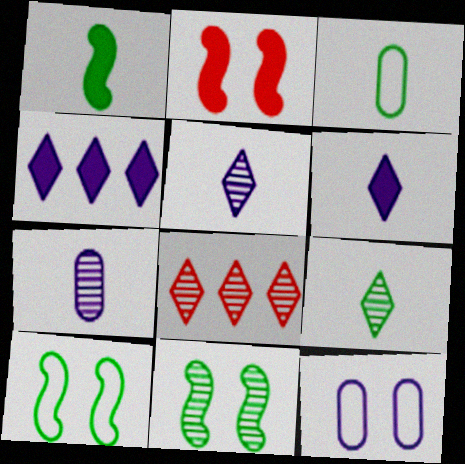[[1, 3, 9], 
[1, 8, 12], 
[7, 8, 11]]